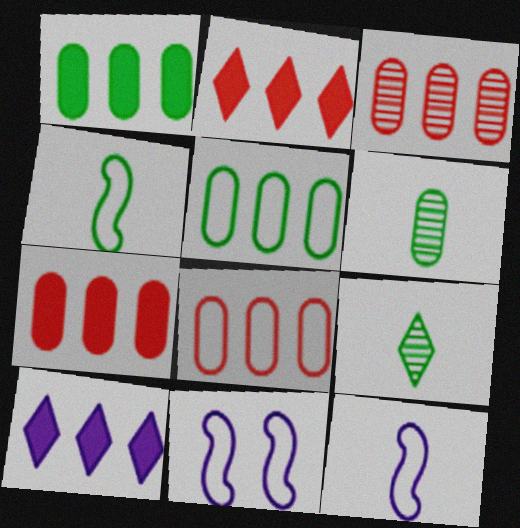[[2, 6, 11], 
[3, 7, 8], 
[7, 9, 11]]